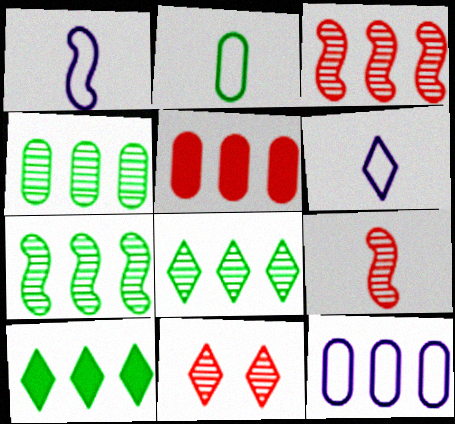[[3, 10, 12], 
[4, 5, 12], 
[4, 7, 8], 
[6, 10, 11]]